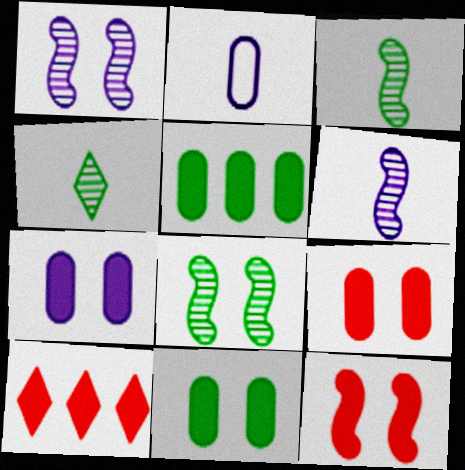[[2, 8, 10], 
[7, 9, 11]]